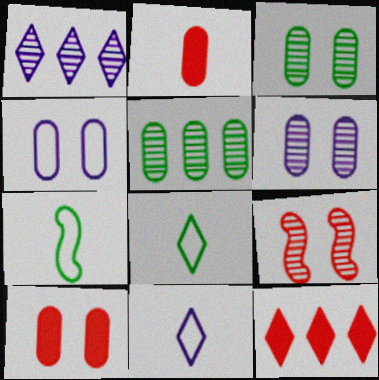[[1, 7, 10], 
[2, 4, 5], 
[3, 4, 10], 
[6, 7, 12]]